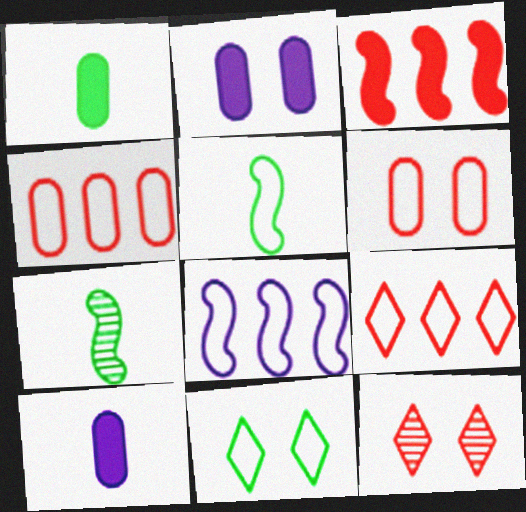[[1, 8, 12], 
[2, 7, 9]]